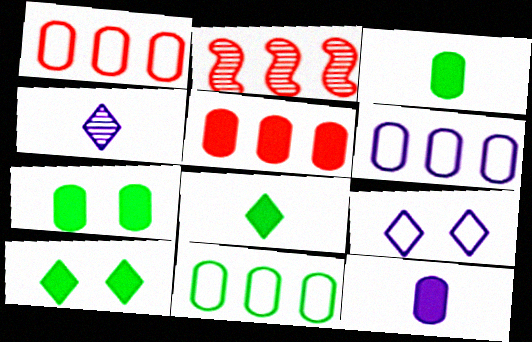[[1, 6, 11], 
[2, 3, 9], 
[5, 7, 12]]